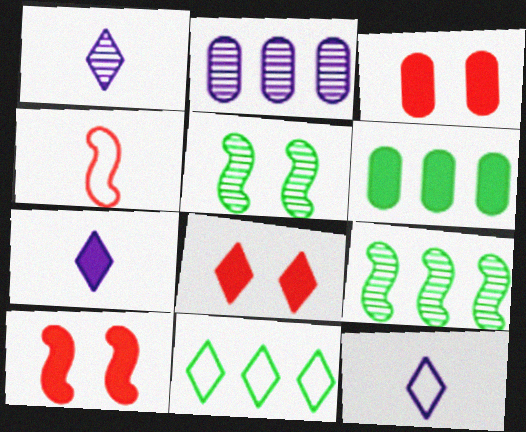[[1, 7, 12], 
[1, 8, 11], 
[3, 8, 10], 
[3, 9, 12], 
[6, 7, 10], 
[6, 9, 11]]